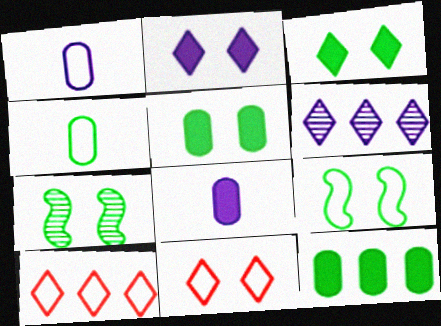[[1, 9, 10], 
[7, 8, 10]]